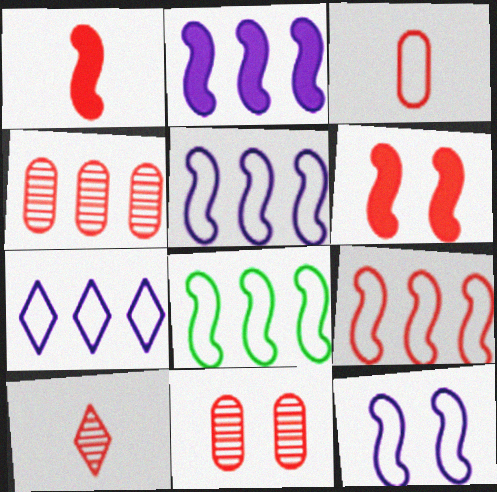[[1, 3, 10], 
[5, 8, 9]]